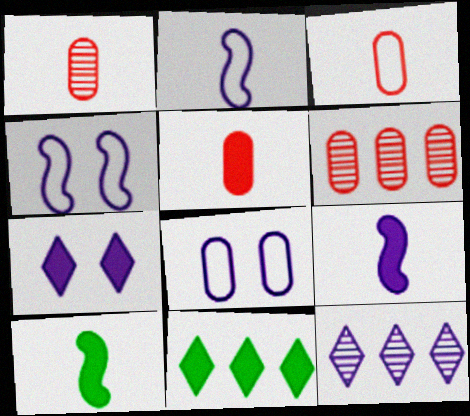[[1, 3, 5], 
[1, 4, 11], 
[8, 9, 12]]